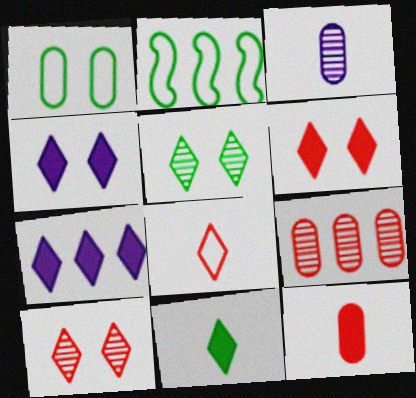[[2, 3, 6], 
[2, 7, 9], 
[5, 7, 8], 
[6, 7, 11]]